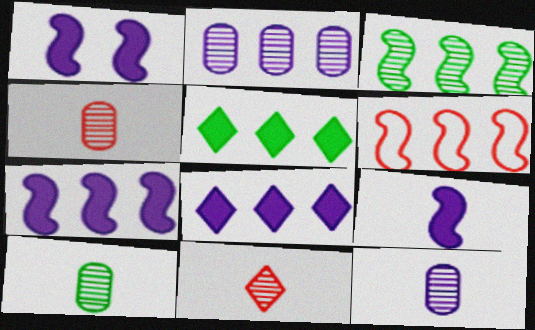[[1, 7, 9], 
[2, 5, 6], 
[3, 6, 7], 
[4, 10, 12]]